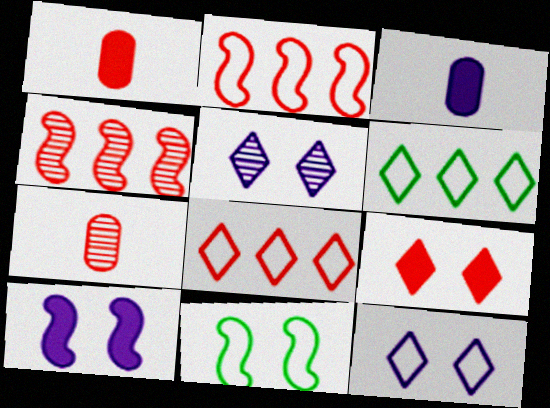[[2, 7, 9], 
[6, 7, 10]]